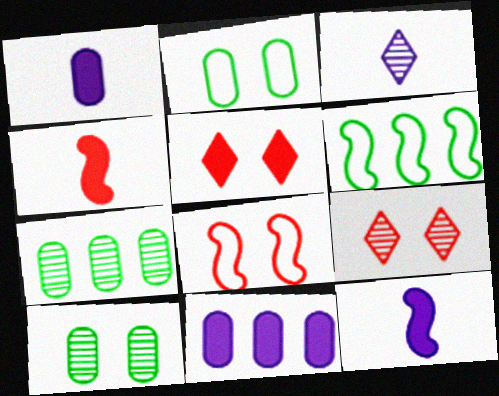[[1, 6, 9]]